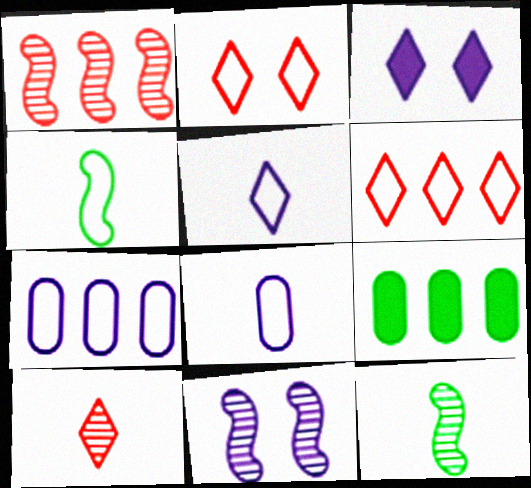[[1, 11, 12], 
[2, 4, 7]]